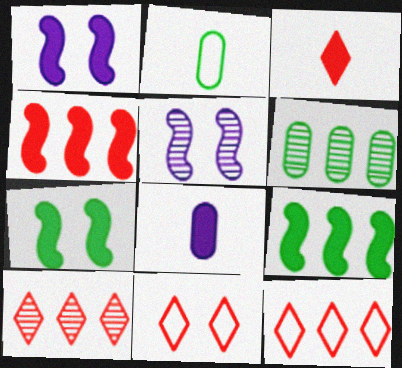[[1, 2, 10], 
[3, 10, 11]]